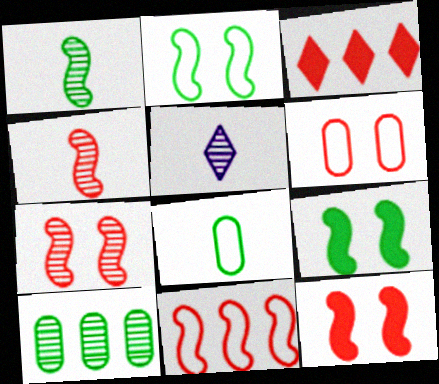[[3, 4, 6], 
[4, 11, 12], 
[5, 7, 10]]